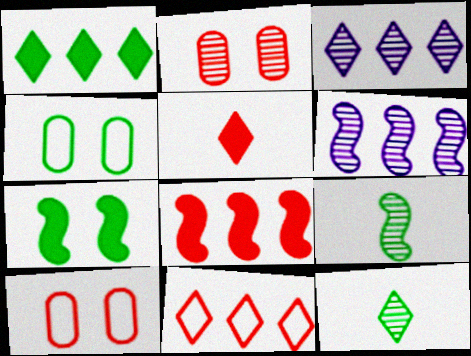[[1, 3, 11], 
[1, 4, 9], 
[2, 3, 9], 
[2, 6, 12], 
[4, 5, 6]]